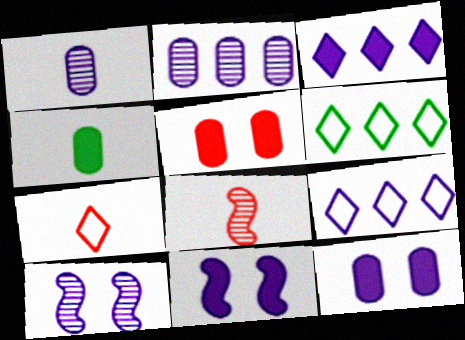[[1, 9, 11], 
[6, 8, 12]]